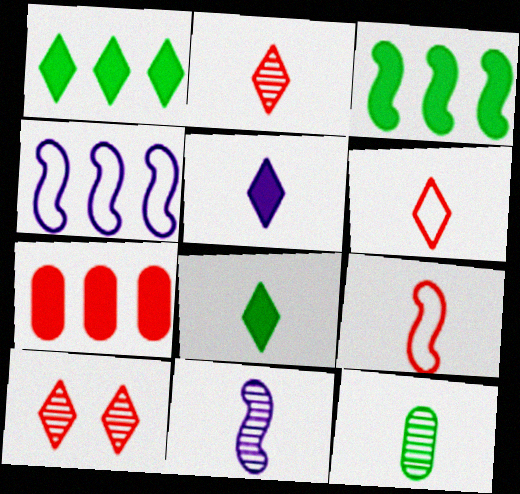[[2, 11, 12], 
[5, 9, 12], 
[7, 9, 10]]